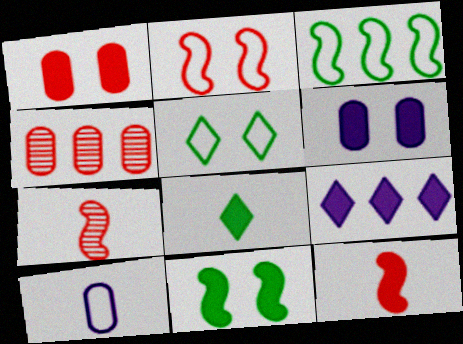[[3, 4, 9], 
[7, 8, 10]]